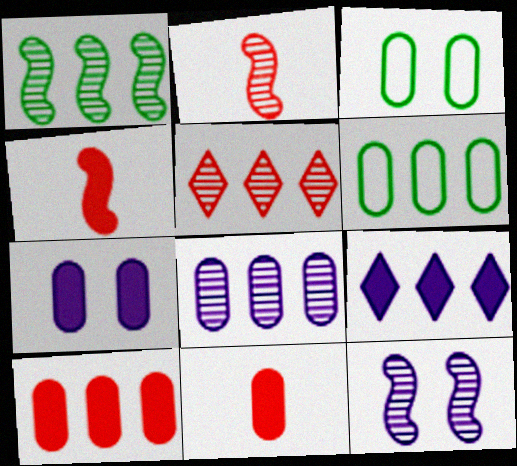[[1, 2, 12], 
[1, 5, 8], 
[2, 3, 9], 
[3, 8, 11], 
[6, 8, 10]]